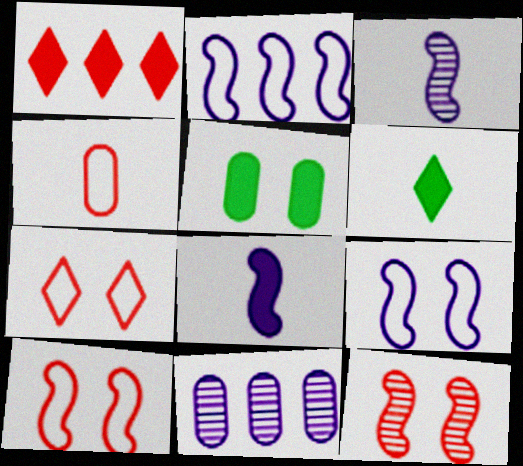[[1, 4, 12], 
[1, 5, 8], 
[3, 4, 6], 
[4, 5, 11], 
[6, 10, 11]]